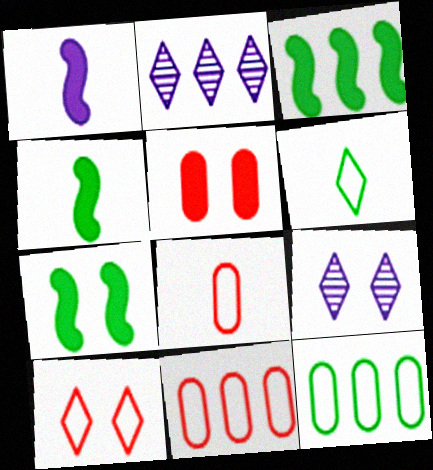[[2, 3, 11], 
[2, 7, 8], 
[3, 4, 7], 
[3, 8, 9], 
[4, 9, 11]]